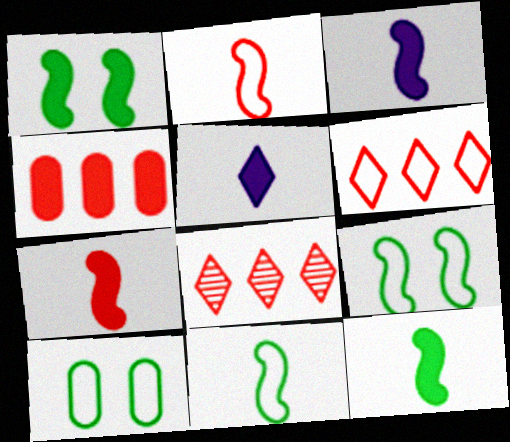[[1, 4, 5], 
[3, 7, 12], 
[3, 8, 10]]